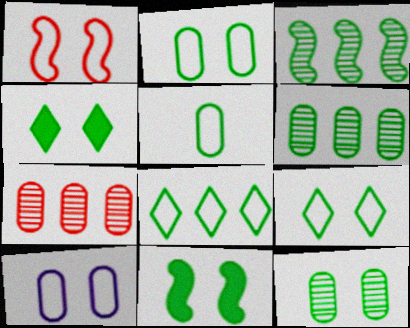[[1, 9, 10], 
[3, 4, 5], 
[9, 11, 12]]